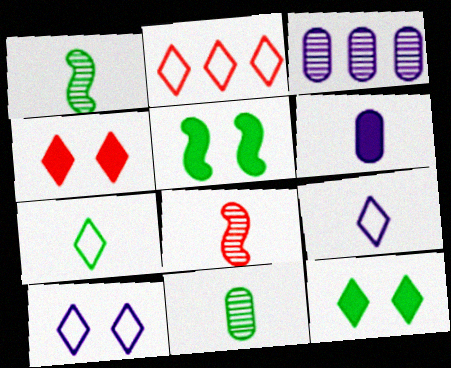[[2, 7, 10], 
[6, 7, 8]]